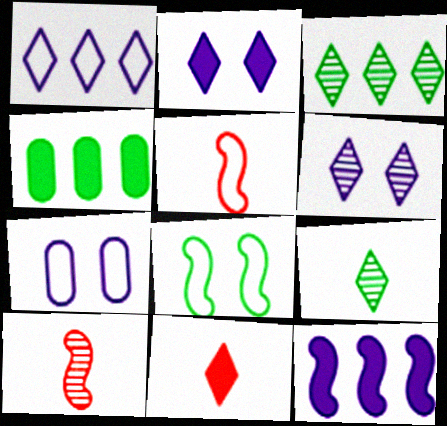[[4, 5, 6], 
[4, 8, 9], 
[8, 10, 12]]